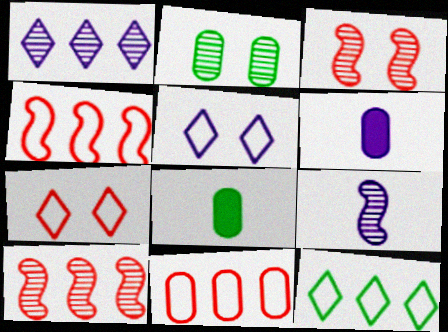[[2, 6, 11], 
[3, 6, 12], 
[5, 8, 10]]